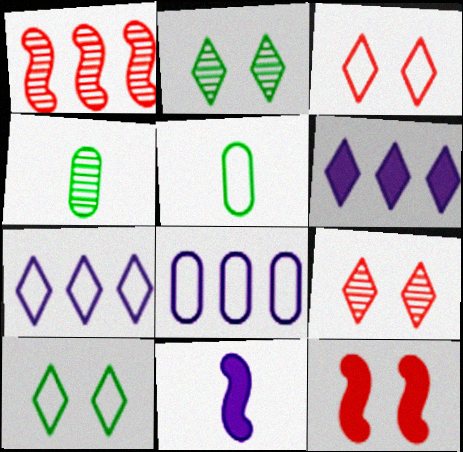[[4, 7, 12]]